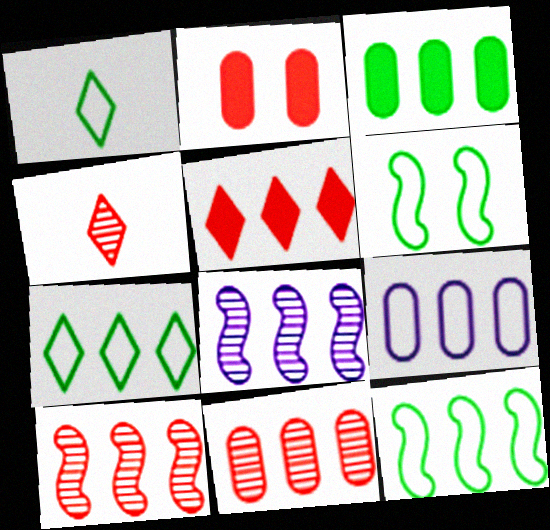[[1, 2, 8], 
[3, 9, 11]]